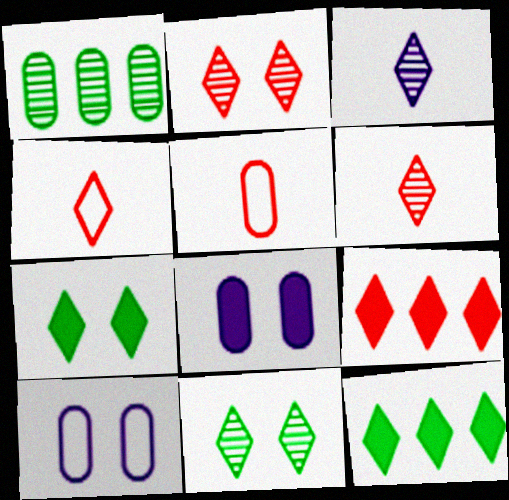[[1, 5, 8], 
[2, 4, 9]]